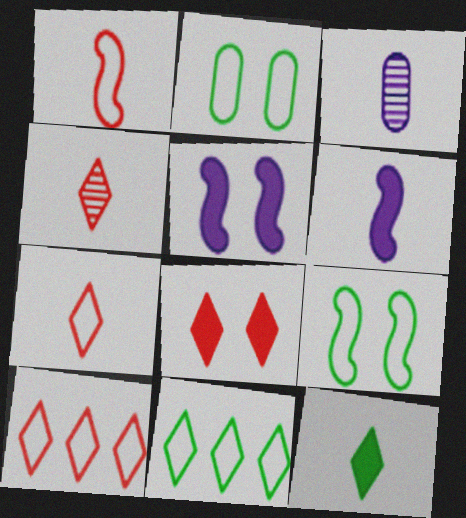[[1, 3, 12], 
[4, 8, 10]]